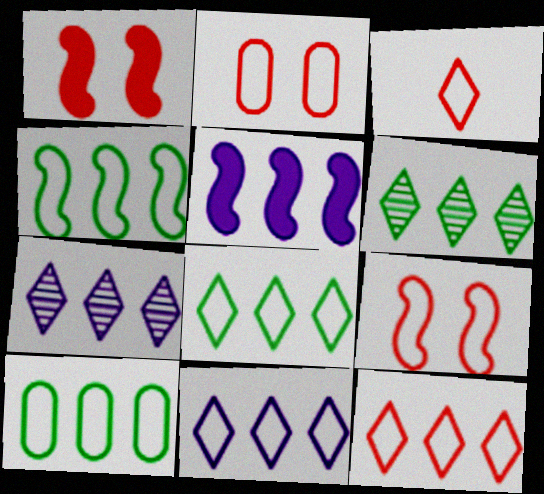[[4, 8, 10], 
[8, 11, 12]]